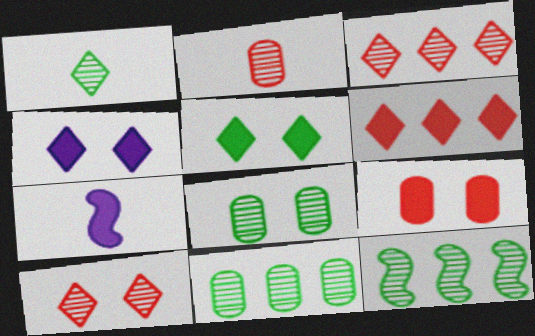[[1, 8, 12]]